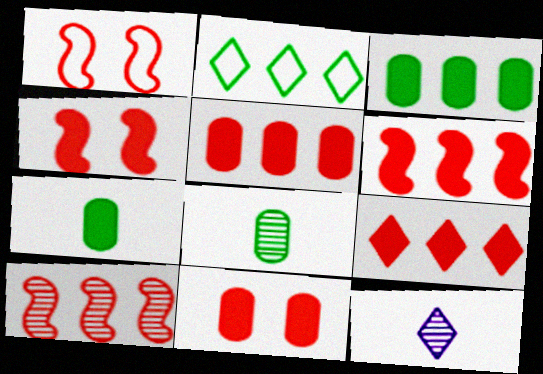[[1, 3, 12], 
[5, 6, 9]]